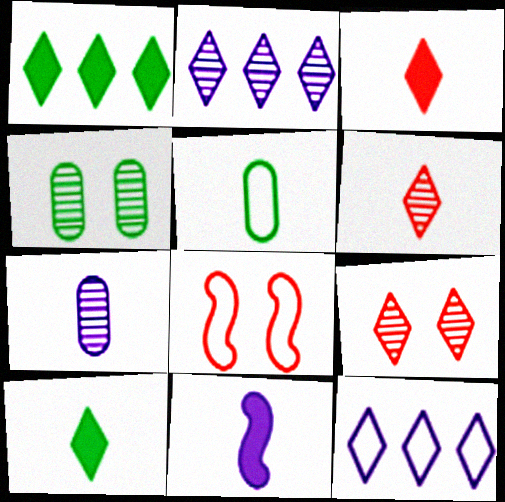[[1, 7, 8], 
[5, 6, 11], 
[5, 8, 12], 
[9, 10, 12]]